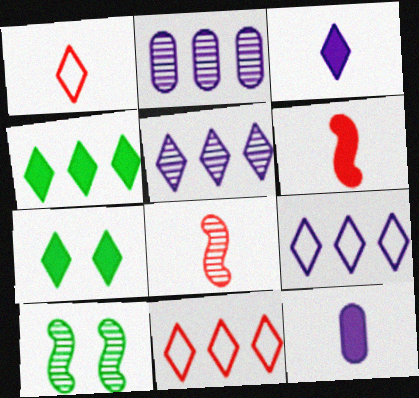[[1, 5, 7], 
[4, 5, 11], 
[10, 11, 12]]